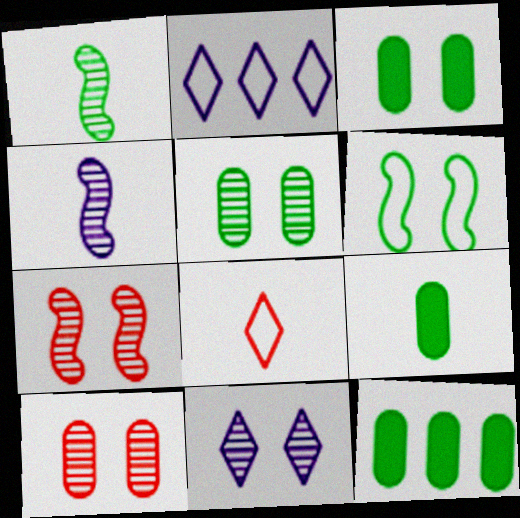[[2, 7, 9], 
[3, 9, 12], 
[4, 8, 9], 
[5, 7, 11]]